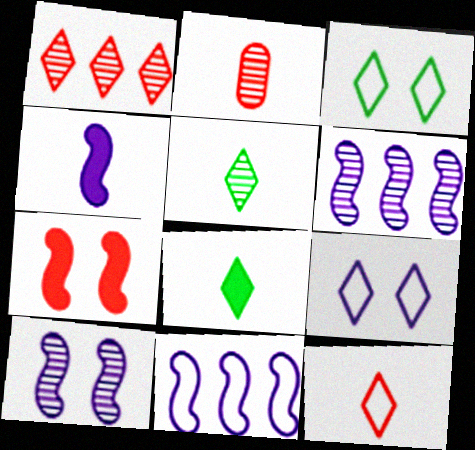[[1, 8, 9], 
[4, 10, 11]]